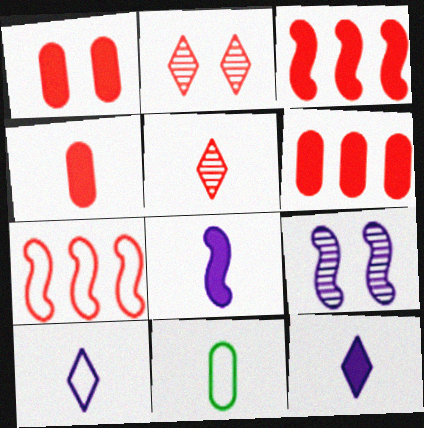[[1, 4, 6], 
[1, 5, 7], 
[2, 4, 7], 
[5, 8, 11]]